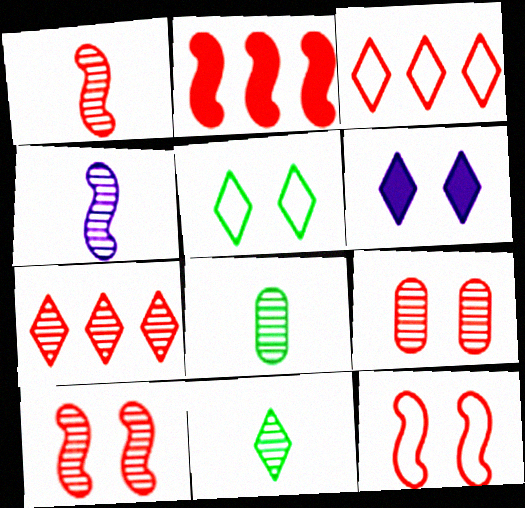[[1, 2, 12], 
[1, 7, 9], 
[3, 6, 11]]